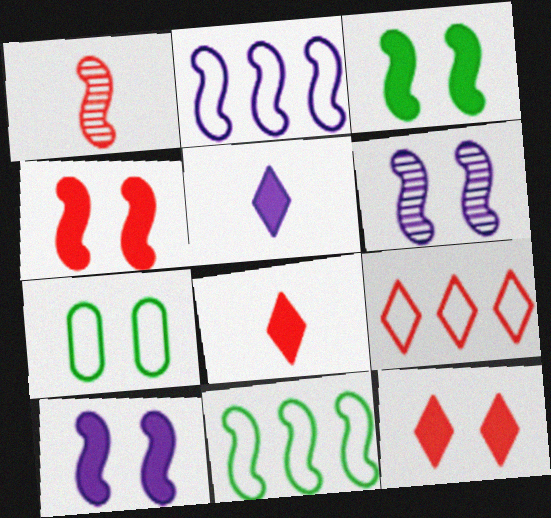[[1, 2, 3], 
[1, 10, 11], 
[3, 4, 10], 
[6, 7, 12]]